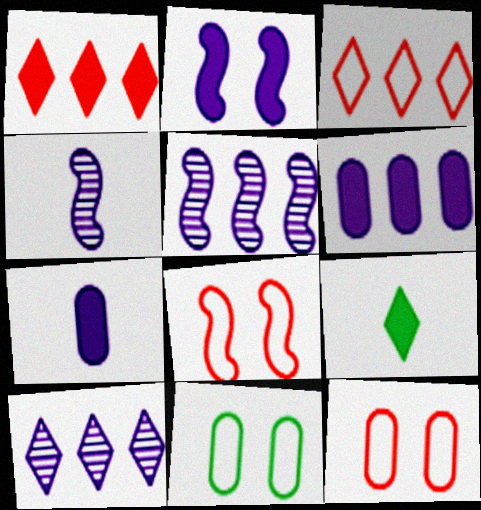[[1, 4, 11], 
[5, 9, 12]]